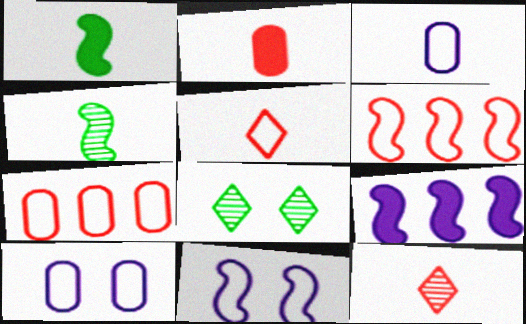[[1, 3, 12]]